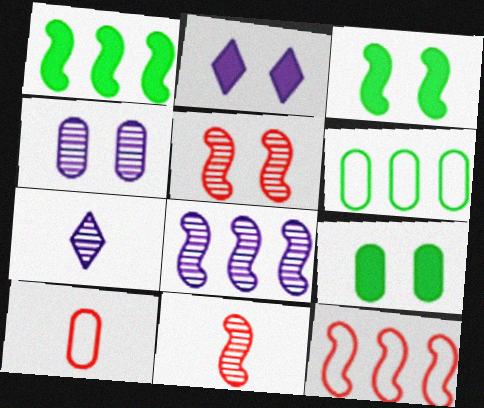[[1, 8, 12], 
[2, 6, 11], 
[4, 7, 8], 
[7, 9, 12]]